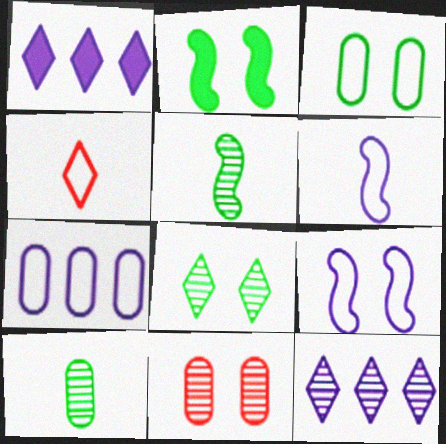[[1, 4, 8], 
[2, 3, 8], 
[5, 11, 12]]